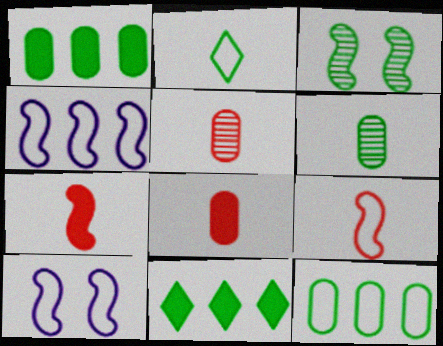[[1, 2, 3], 
[3, 4, 7], 
[5, 10, 11]]